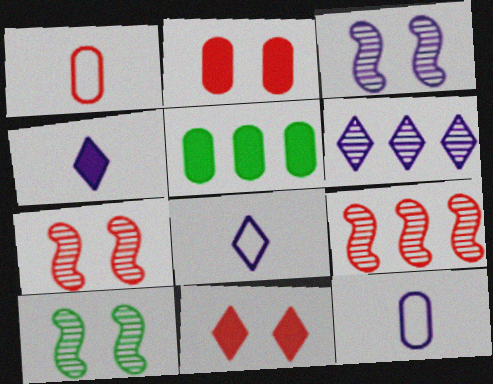[[1, 9, 11], 
[3, 7, 10], 
[5, 7, 8]]